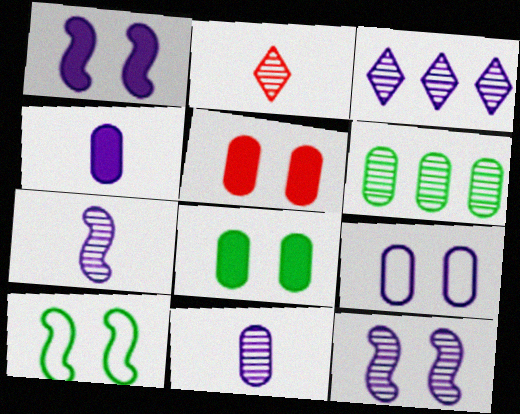[[2, 6, 12], 
[3, 11, 12]]